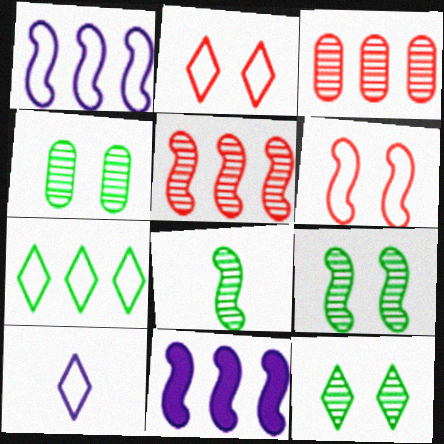[[2, 7, 10], 
[3, 7, 11], 
[4, 9, 12], 
[6, 8, 11]]